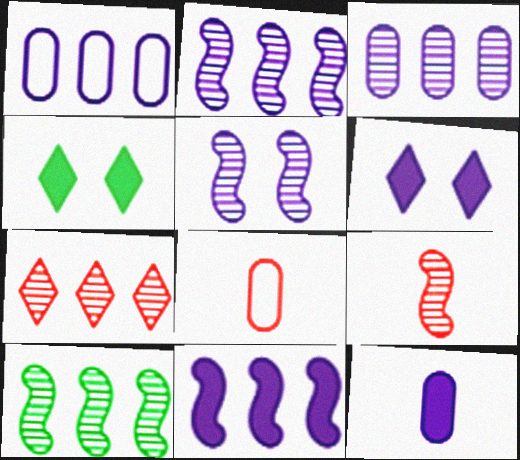[[1, 4, 9], 
[2, 4, 8], 
[3, 7, 10], 
[5, 9, 10], 
[6, 8, 10], 
[6, 11, 12]]